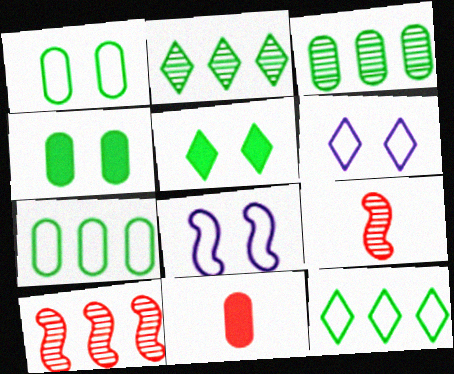[[2, 8, 11]]